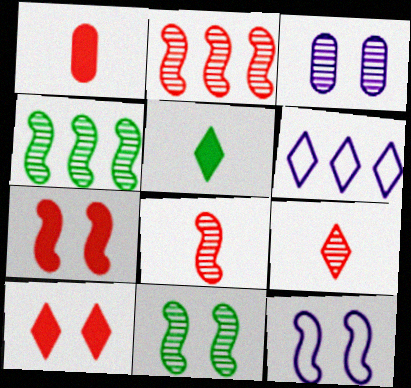[[1, 6, 11], 
[3, 4, 9], 
[7, 11, 12]]